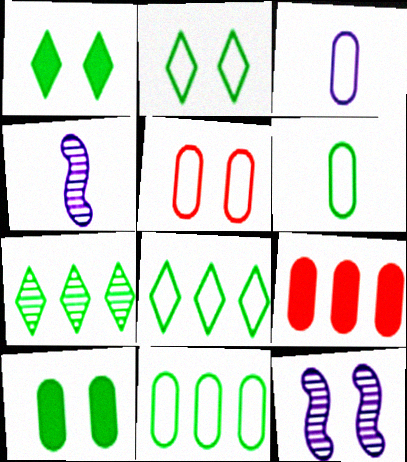[[1, 5, 12], 
[2, 4, 9], 
[3, 5, 11]]